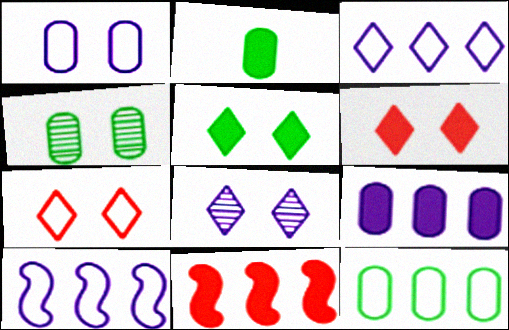[[2, 4, 12], 
[5, 7, 8]]